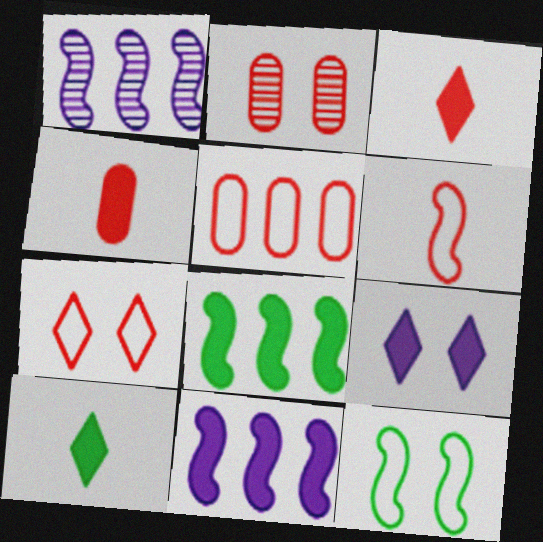[[2, 4, 5], 
[2, 9, 12], 
[4, 8, 9], 
[5, 6, 7]]